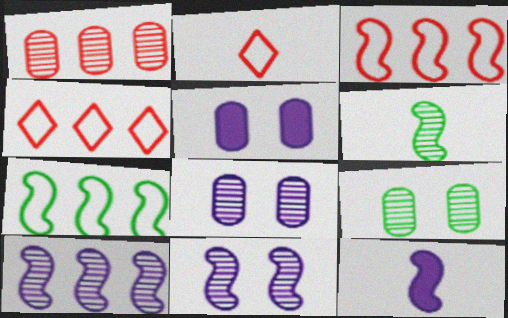[[4, 5, 6], 
[4, 9, 12]]